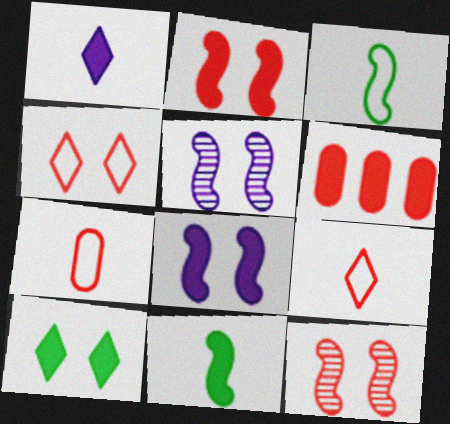[[6, 9, 12]]